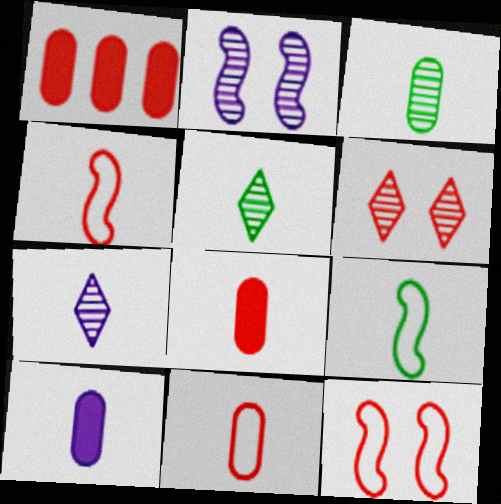[[1, 4, 6], 
[3, 10, 11], 
[4, 5, 10], 
[7, 8, 9]]